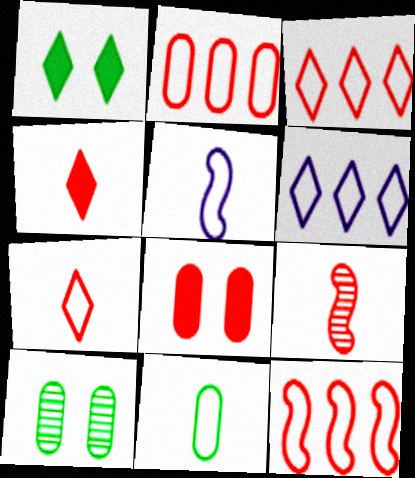[[2, 3, 12], 
[3, 8, 9], 
[5, 7, 11]]